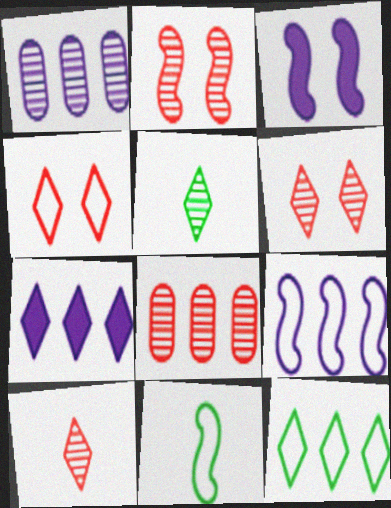[[1, 2, 5], 
[1, 7, 9], 
[2, 8, 10], 
[4, 5, 7]]